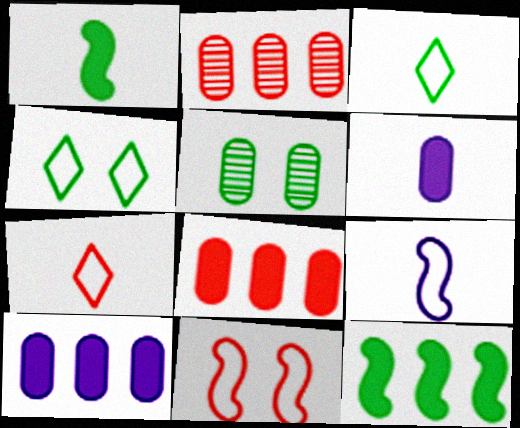[[3, 5, 12]]